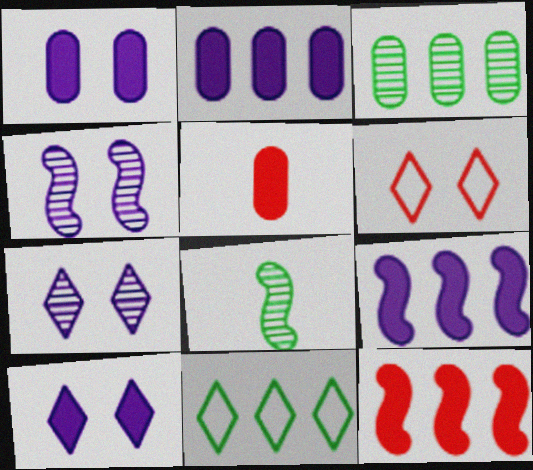[[2, 6, 8], 
[4, 5, 11]]